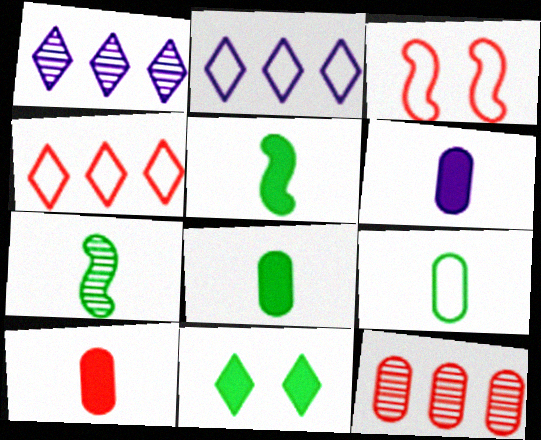[[1, 3, 8], 
[2, 3, 9], 
[6, 8, 10]]